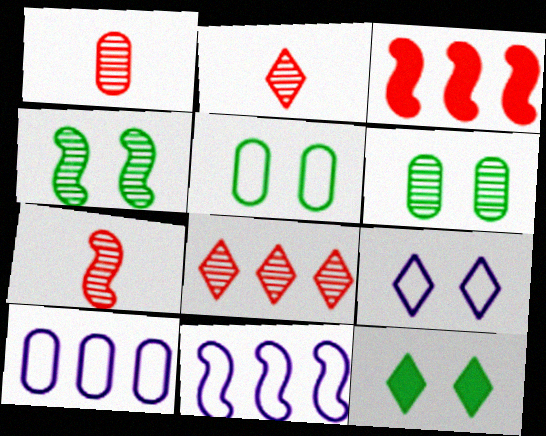[[1, 2, 7], 
[1, 11, 12], 
[4, 5, 12], 
[7, 10, 12]]